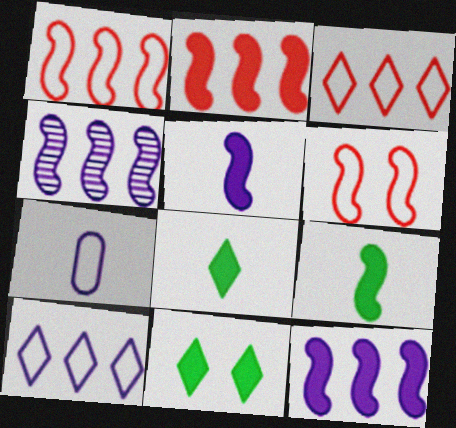[[4, 6, 9]]